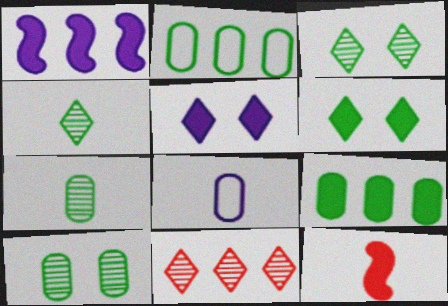[[1, 2, 11], 
[4, 8, 12], 
[5, 9, 12]]